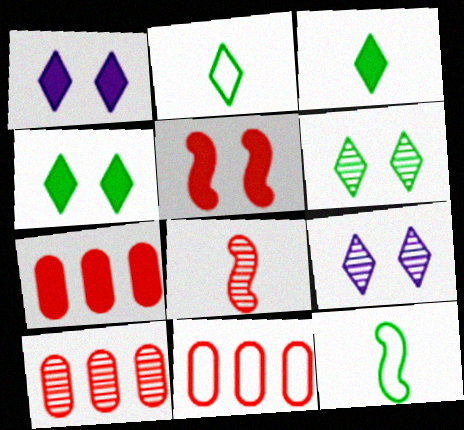[[1, 10, 12], 
[7, 9, 12], 
[7, 10, 11]]